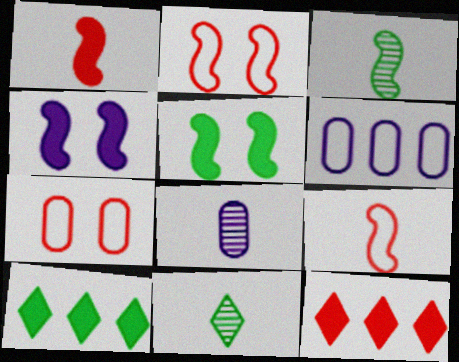[[2, 8, 10]]